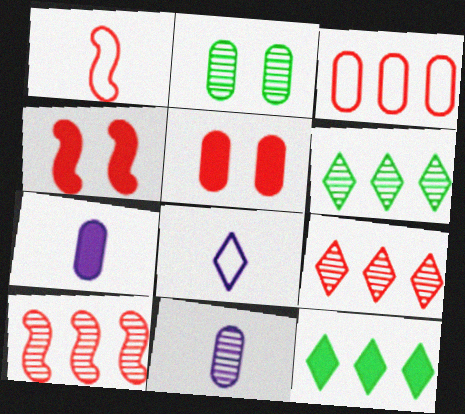[[1, 4, 10], 
[1, 5, 9], 
[2, 3, 7], 
[4, 7, 12]]